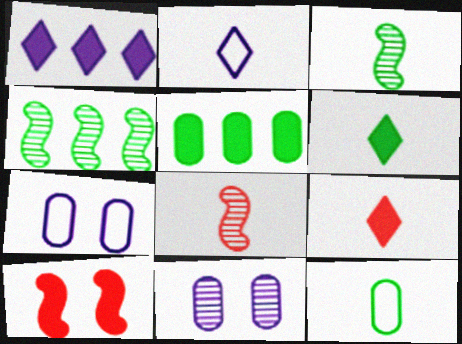[[3, 6, 12], 
[4, 7, 9]]